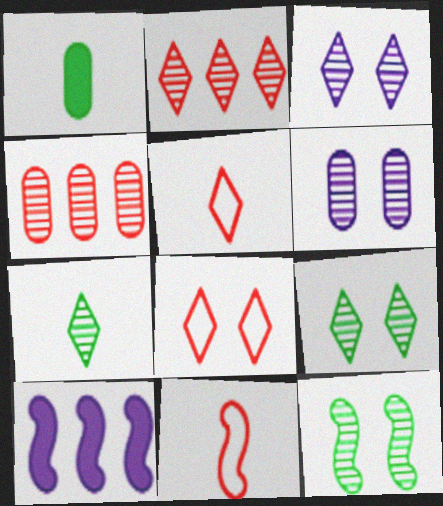[[2, 3, 7], 
[10, 11, 12]]